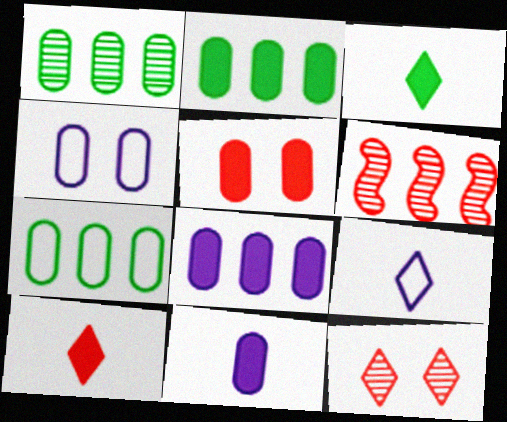[[1, 2, 7], 
[2, 5, 11], 
[3, 4, 6]]